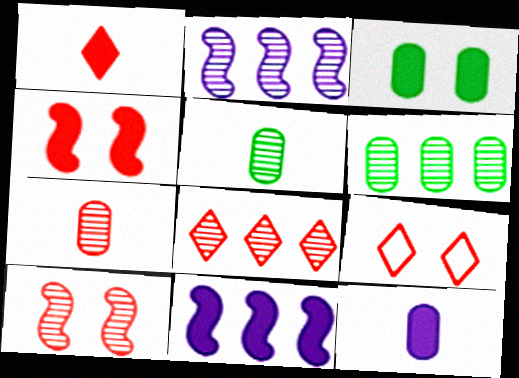[[1, 3, 11], 
[1, 8, 9], 
[2, 6, 8], 
[5, 9, 11], 
[7, 8, 10]]